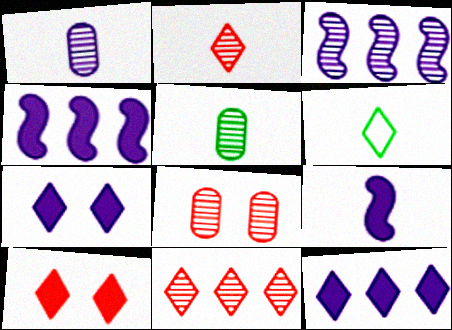[[4, 6, 8], 
[6, 7, 11]]